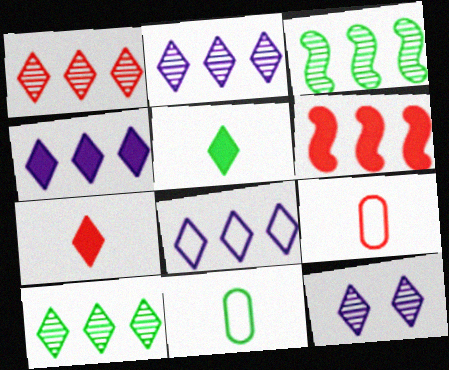[[1, 2, 10], 
[2, 4, 8], 
[6, 11, 12]]